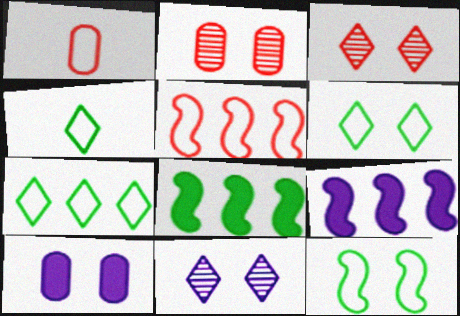[[1, 8, 11], 
[2, 4, 9], 
[3, 10, 12], 
[4, 6, 7]]